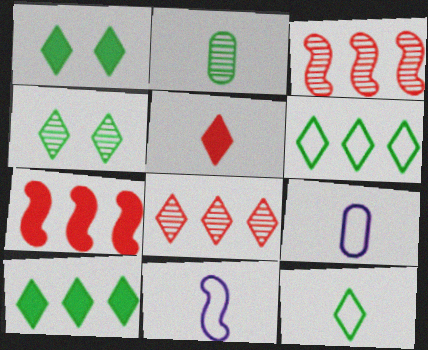[[1, 3, 9], 
[2, 5, 11], 
[4, 7, 9], 
[4, 10, 12]]